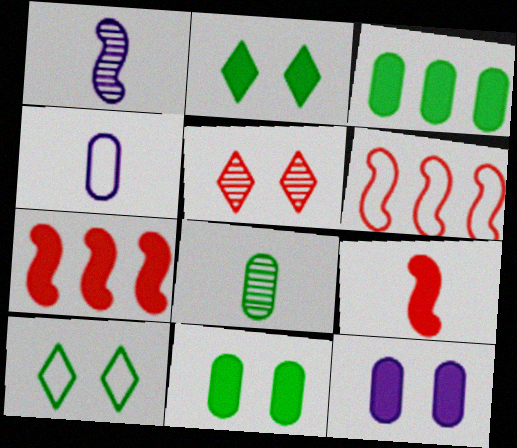[[4, 6, 10]]